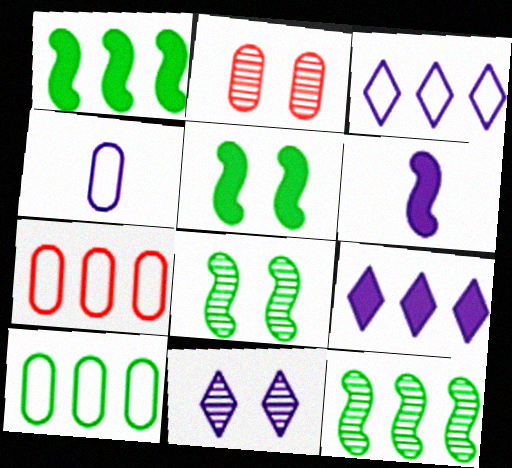[[2, 8, 11], 
[7, 9, 12]]